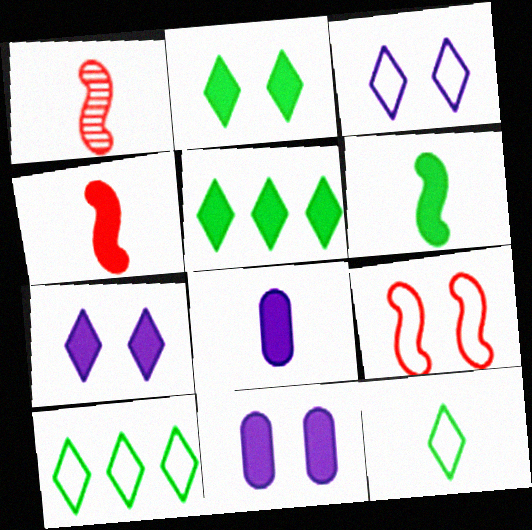[[1, 8, 12], 
[1, 10, 11], 
[4, 5, 11]]